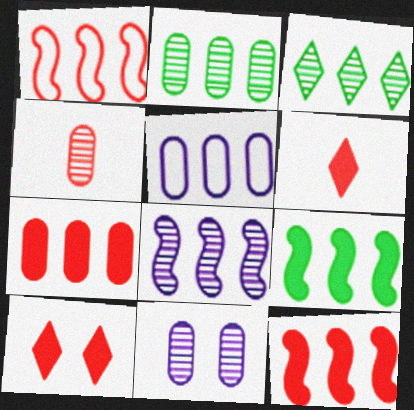[[1, 4, 10], 
[1, 8, 9], 
[2, 4, 11], 
[2, 5, 7], 
[3, 5, 12]]